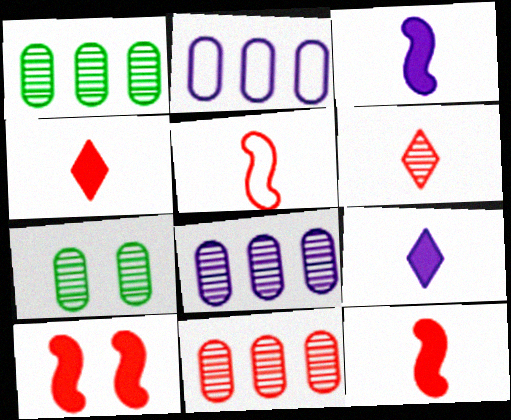[[1, 8, 11]]